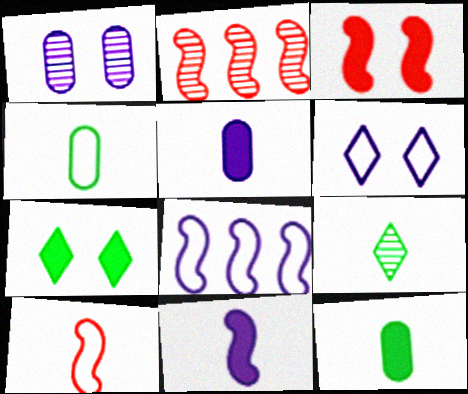[[1, 2, 9], 
[2, 3, 10], 
[2, 6, 12], 
[5, 9, 10]]